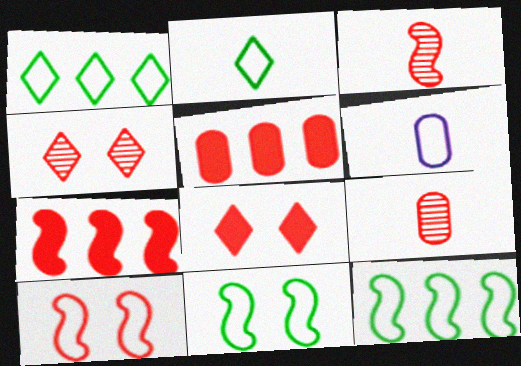[[1, 6, 10], 
[3, 7, 10]]